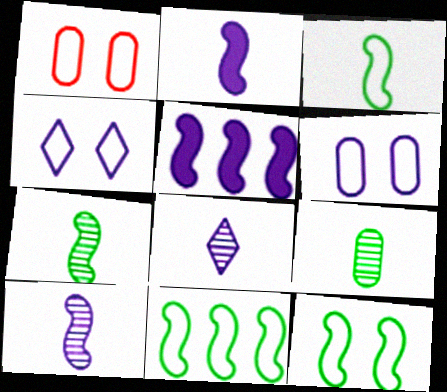[[1, 4, 12], 
[3, 11, 12], 
[5, 6, 8]]